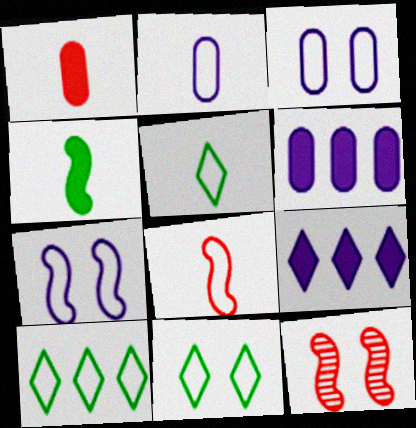[[2, 5, 8], 
[3, 8, 10], 
[5, 6, 12], 
[5, 10, 11]]